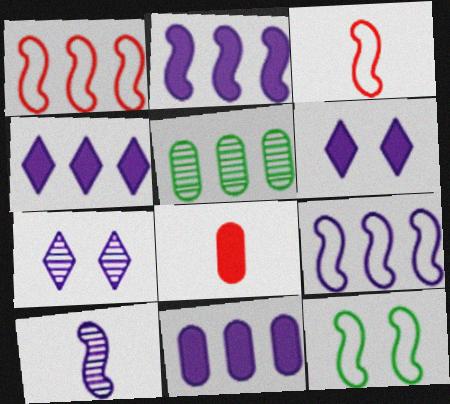[[1, 4, 5], 
[2, 4, 11], 
[3, 5, 6], 
[3, 9, 12]]